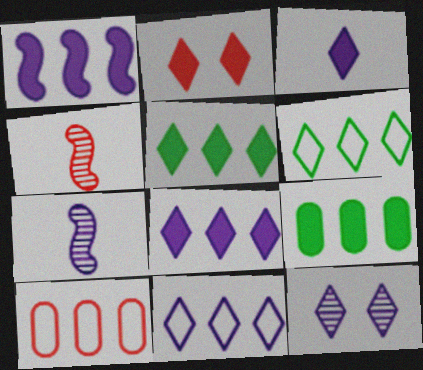[[2, 3, 5], 
[2, 4, 10], 
[3, 11, 12]]